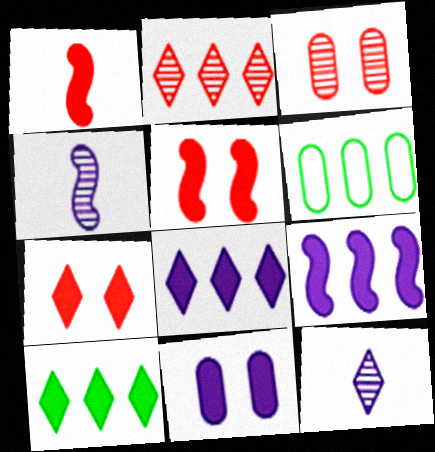[[1, 10, 11], 
[2, 6, 9], 
[4, 6, 7], 
[5, 6, 12]]